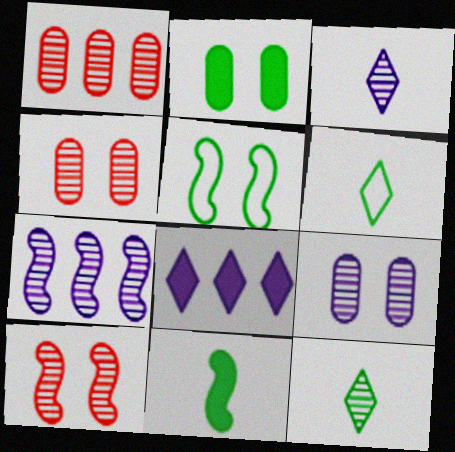[[3, 7, 9], 
[4, 7, 12]]